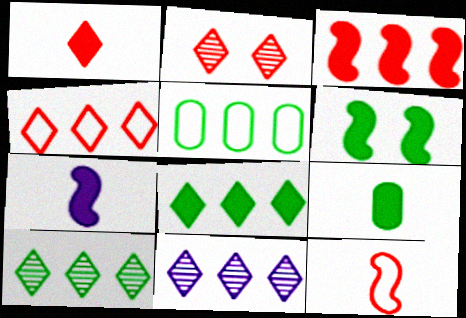[[1, 2, 4], 
[1, 7, 9], 
[2, 5, 7], 
[3, 5, 11], 
[3, 6, 7], 
[4, 8, 11], 
[6, 8, 9]]